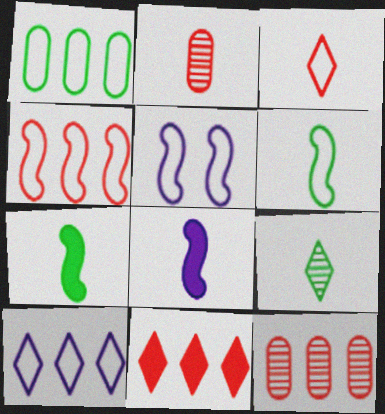[[1, 3, 5], 
[1, 4, 10], 
[4, 5, 6], 
[4, 11, 12]]